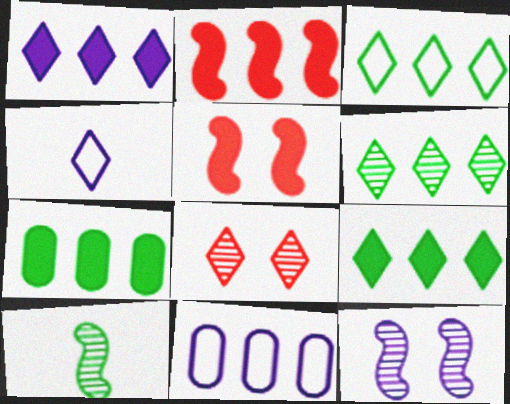[[1, 2, 7], 
[2, 6, 11], 
[3, 6, 9], 
[4, 8, 9]]